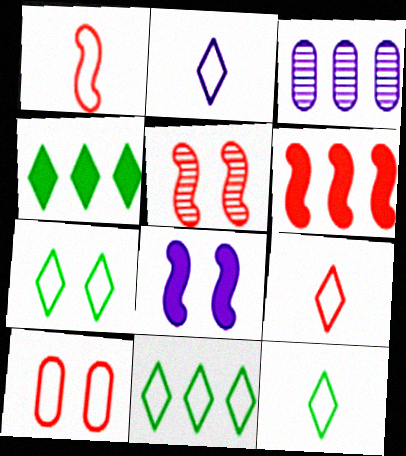[[1, 5, 6], 
[2, 3, 8], 
[2, 9, 12], 
[3, 6, 11], 
[7, 11, 12]]